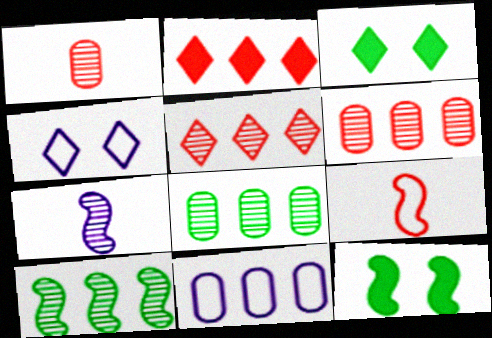[[2, 10, 11]]